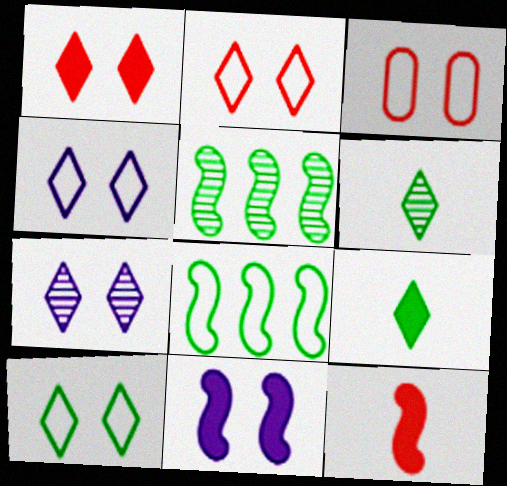[[1, 7, 10], 
[2, 4, 10]]